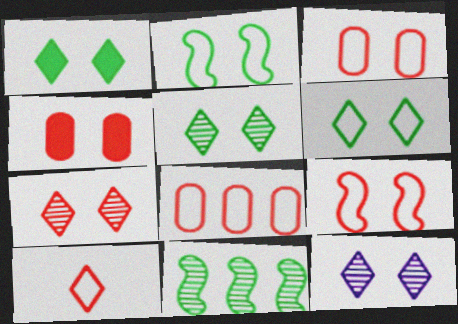[[1, 5, 6], 
[2, 4, 12], 
[4, 7, 9], 
[5, 7, 12], 
[8, 9, 10]]